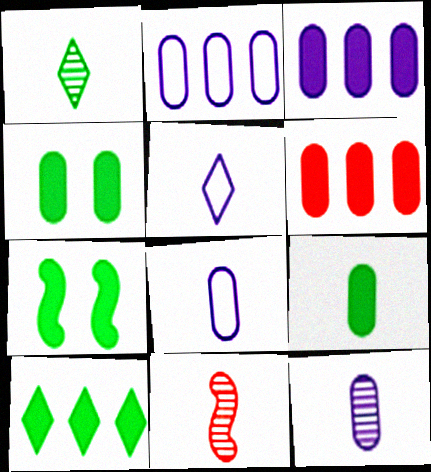[[1, 11, 12], 
[5, 9, 11], 
[7, 9, 10]]